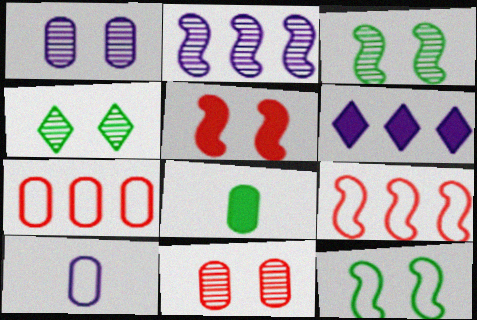[[1, 7, 8], 
[5, 6, 8]]